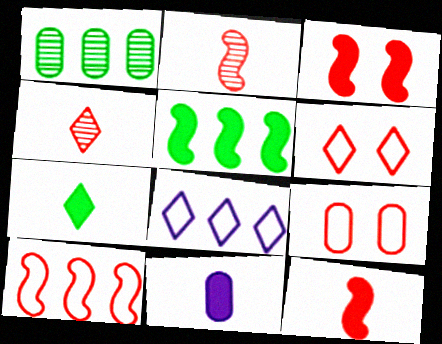[[1, 9, 11], 
[2, 3, 10], 
[7, 11, 12]]